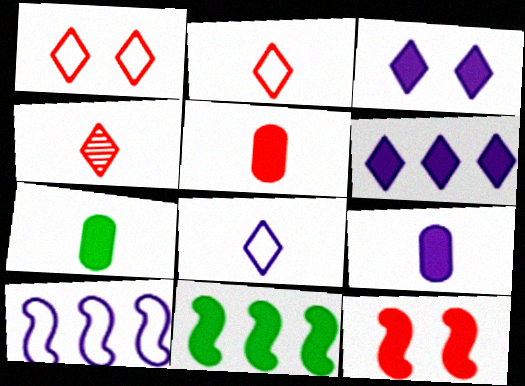[[3, 5, 11], 
[5, 7, 9], 
[6, 7, 12]]